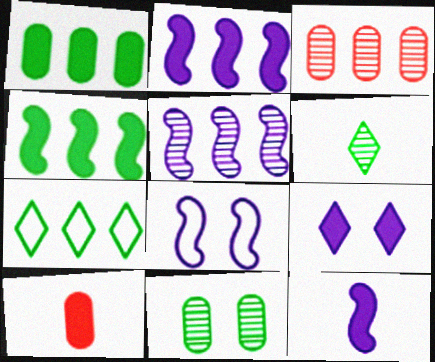[[2, 3, 7], 
[4, 9, 10], 
[5, 8, 12]]